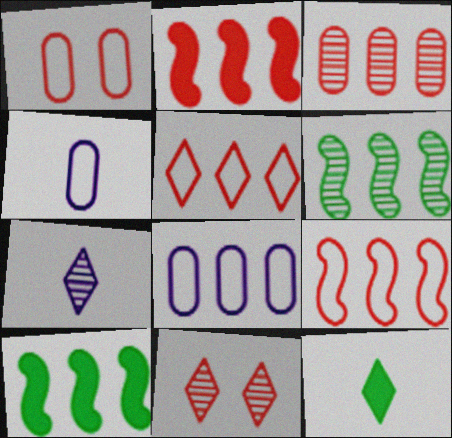[[1, 7, 10], 
[2, 3, 5], 
[4, 10, 11]]